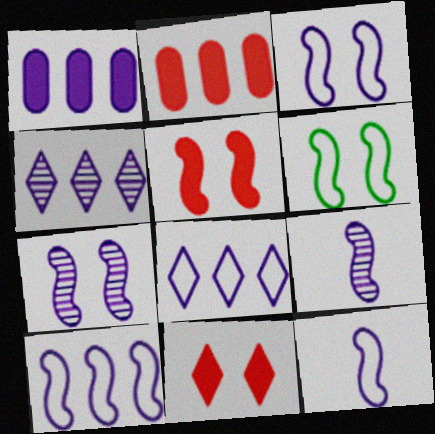[[1, 4, 10], 
[3, 10, 12], 
[5, 6, 7]]